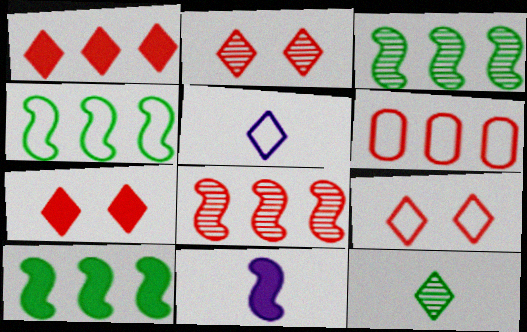[[1, 6, 8], 
[2, 7, 9], 
[3, 4, 10]]